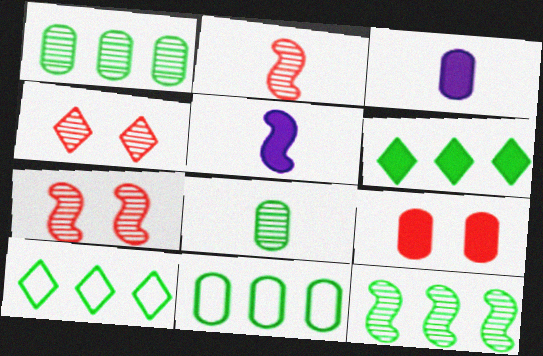[[3, 7, 10], 
[4, 5, 11], 
[5, 6, 9], 
[6, 11, 12]]